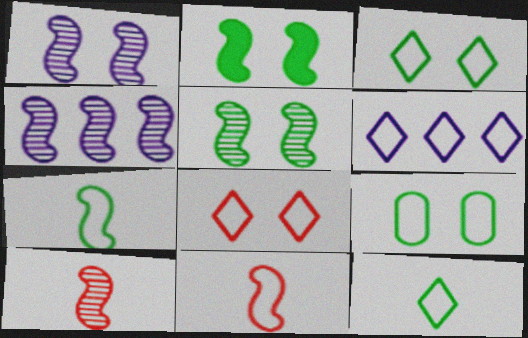[[2, 4, 11], 
[4, 5, 10], 
[6, 8, 12], 
[6, 9, 11]]